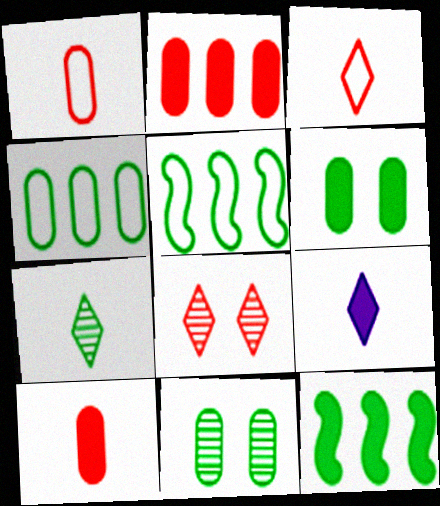[[3, 7, 9], 
[5, 6, 7]]